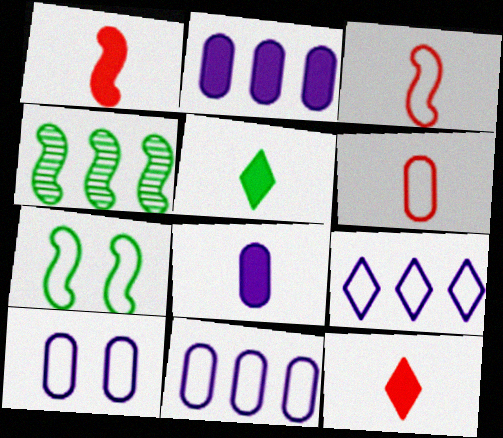[[1, 5, 8], 
[4, 10, 12], 
[6, 7, 9]]